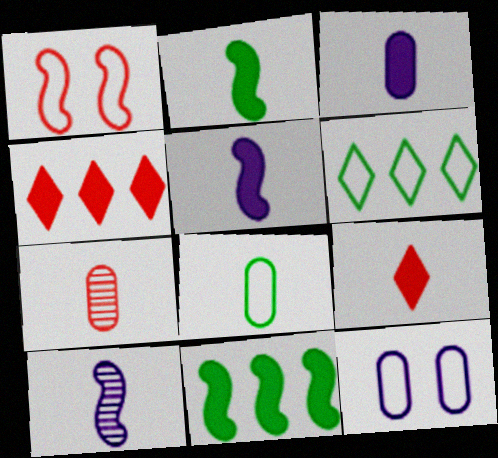[[1, 4, 7], 
[1, 10, 11], 
[2, 3, 9], 
[3, 7, 8], 
[8, 9, 10]]